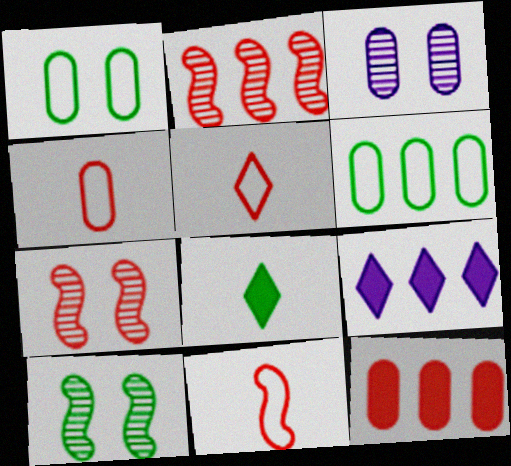[[2, 6, 9], 
[4, 5, 11], 
[4, 9, 10], 
[5, 7, 12], 
[6, 8, 10]]